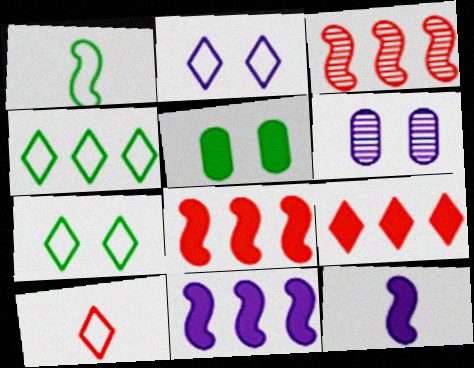[[1, 6, 9], 
[2, 4, 10], 
[5, 9, 12]]